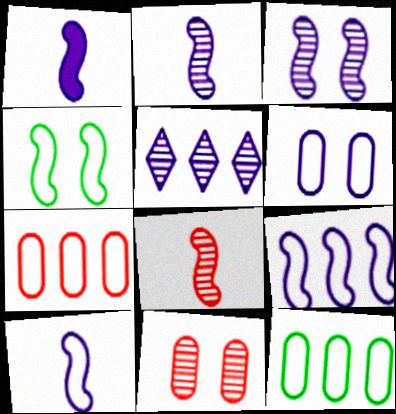[[1, 2, 10], 
[1, 3, 9], 
[1, 5, 6]]